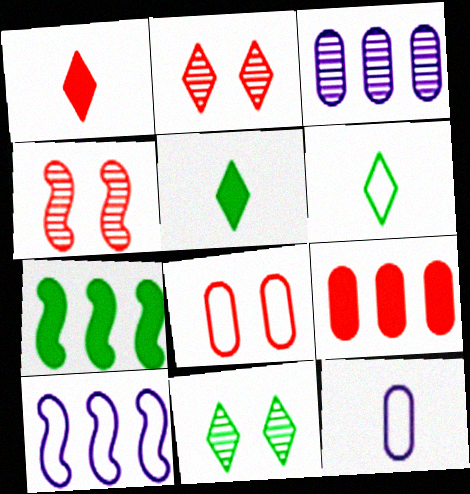[[2, 7, 12], 
[6, 8, 10]]